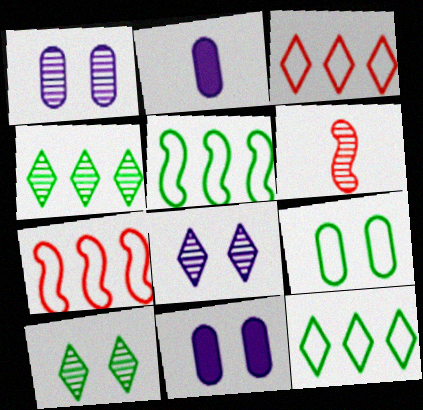[[1, 4, 6], 
[2, 7, 10], 
[6, 11, 12]]